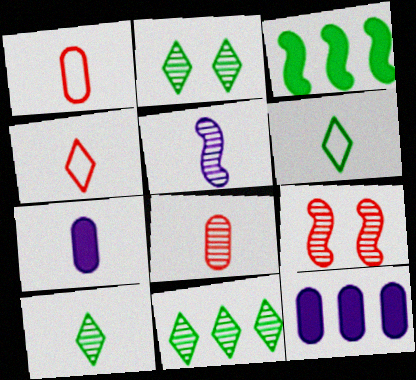[[2, 10, 11], 
[5, 8, 10], 
[6, 9, 12]]